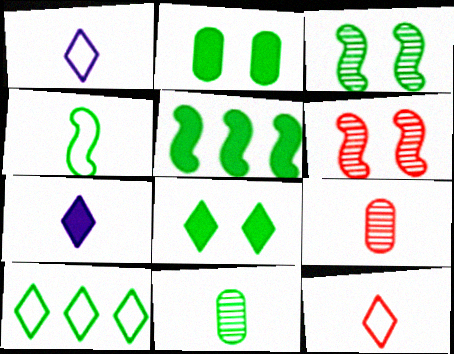[[3, 4, 5], 
[4, 7, 9]]